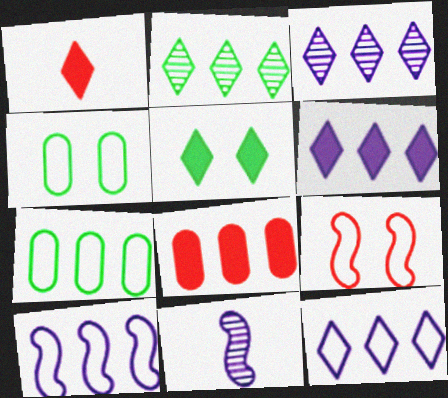[[1, 5, 6], 
[2, 8, 10], 
[3, 6, 12]]